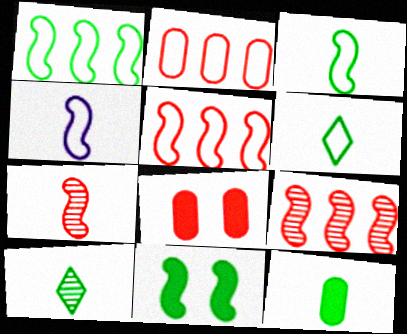[[3, 10, 12], 
[4, 9, 11]]